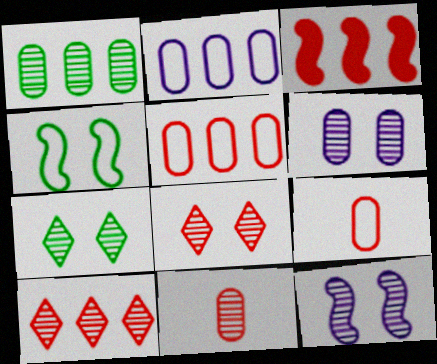[[1, 6, 11], 
[3, 5, 10], 
[3, 8, 9]]